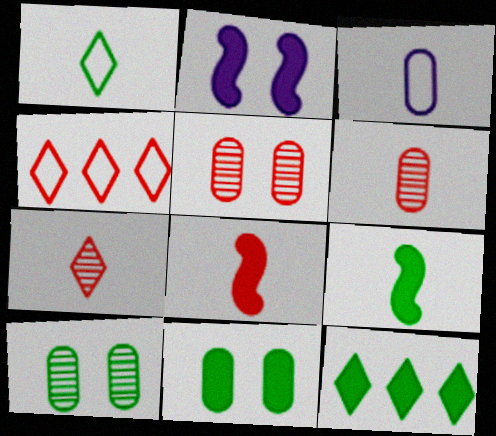[[3, 7, 9], 
[4, 5, 8], 
[9, 11, 12]]